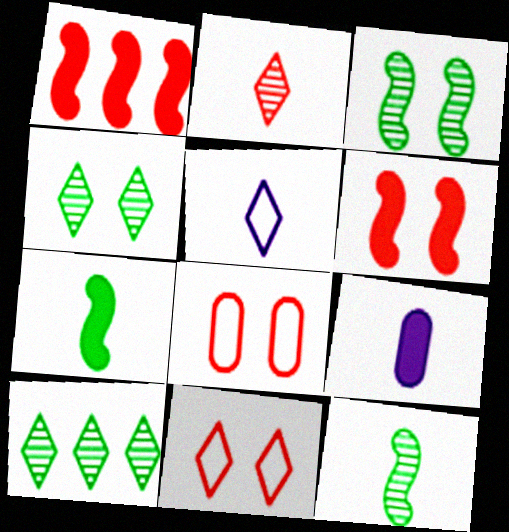[[1, 2, 8]]